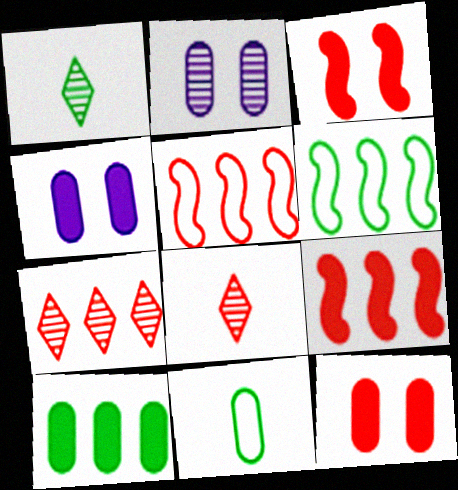[[1, 4, 5], 
[4, 6, 8], 
[5, 8, 12]]